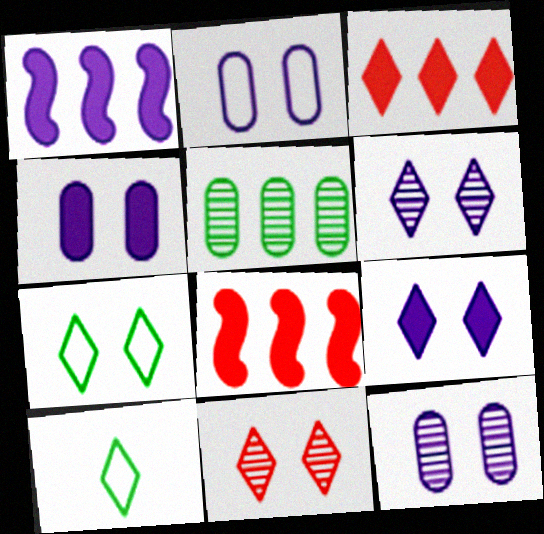[[2, 4, 12], 
[3, 6, 10], 
[7, 9, 11], 
[8, 10, 12]]